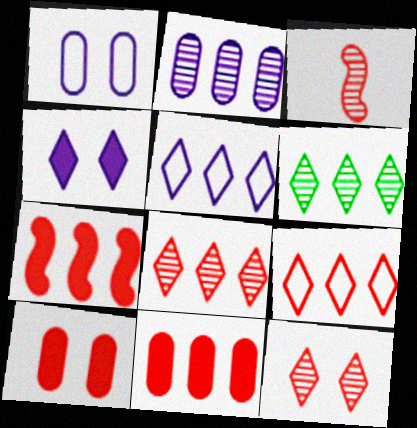[[3, 9, 10]]